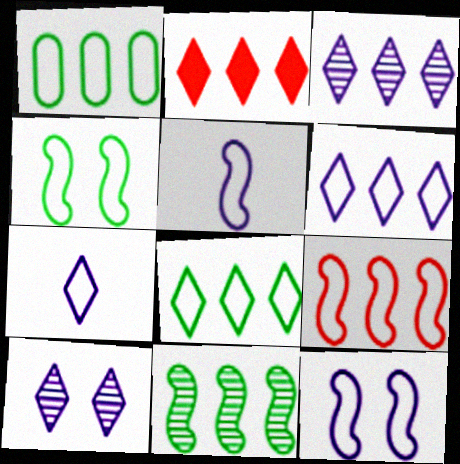[[1, 6, 9], 
[2, 3, 8], 
[4, 5, 9]]